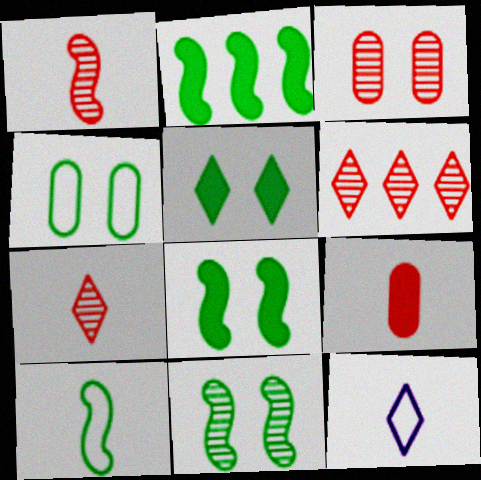[[1, 3, 6], 
[2, 3, 12], 
[2, 10, 11], 
[4, 5, 11], 
[5, 6, 12]]